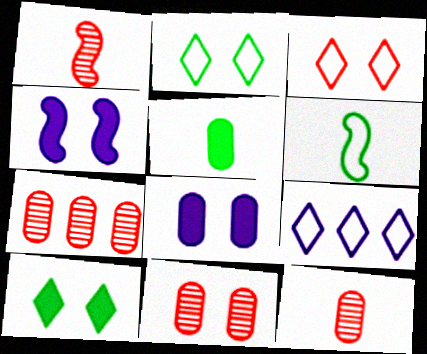[[2, 4, 11], 
[7, 11, 12]]